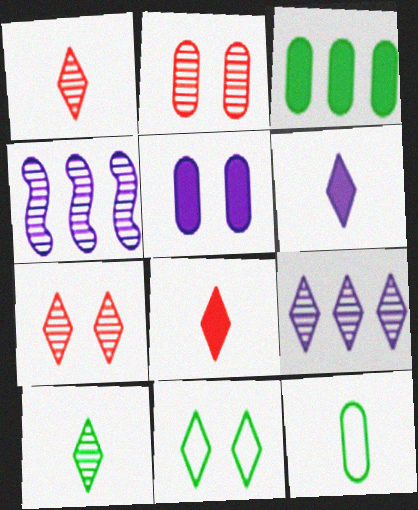[[2, 4, 10], 
[7, 9, 10], 
[8, 9, 11]]